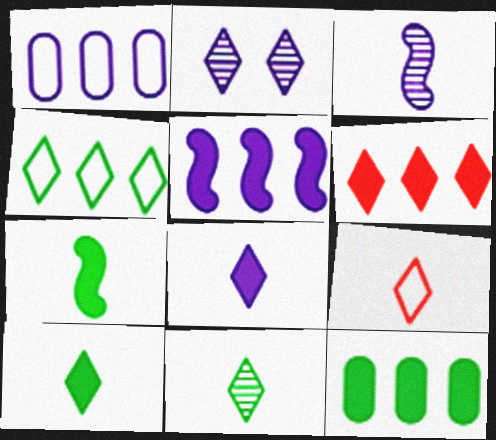[[5, 6, 12], 
[8, 9, 11]]